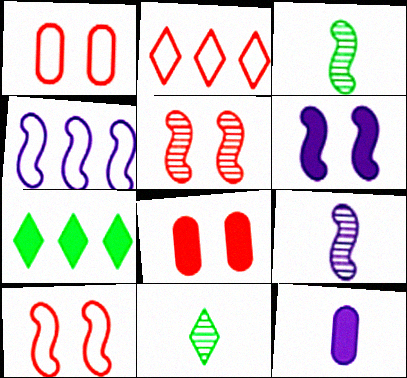[[1, 7, 9], 
[4, 6, 9], 
[4, 8, 11]]